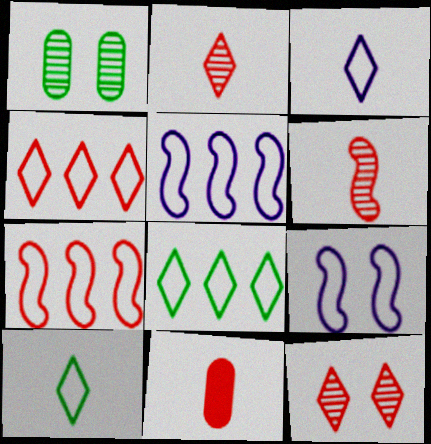[[7, 11, 12]]